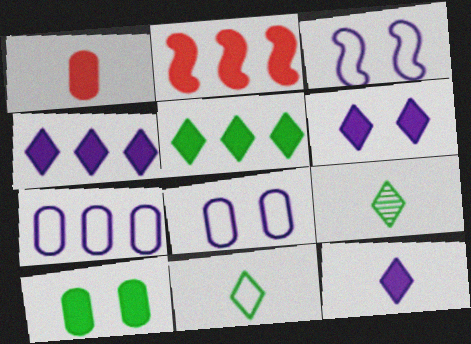[[2, 8, 9], 
[2, 10, 12], 
[4, 6, 12]]